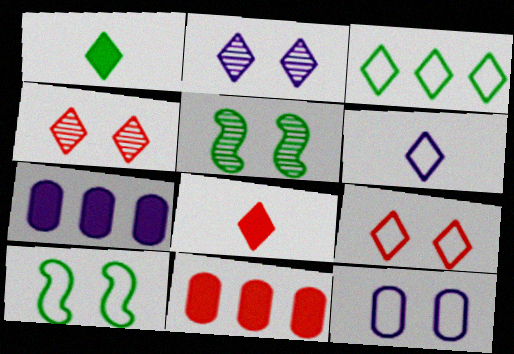[[2, 3, 8], 
[3, 6, 9], 
[5, 6, 11], 
[9, 10, 12]]